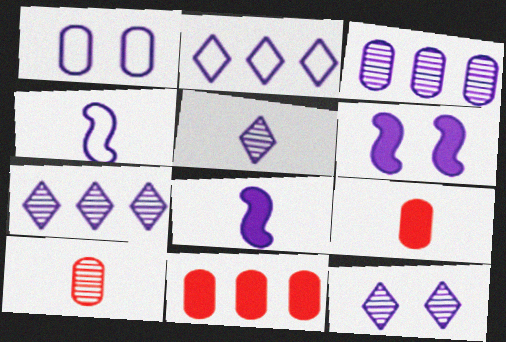[[1, 2, 4], 
[1, 6, 12], 
[1, 7, 8], 
[5, 7, 12]]